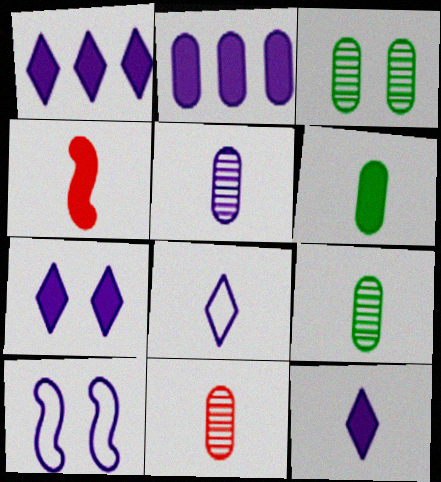[[1, 5, 10], 
[1, 7, 12], 
[4, 6, 12], 
[4, 8, 9], 
[5, 9, 11]]